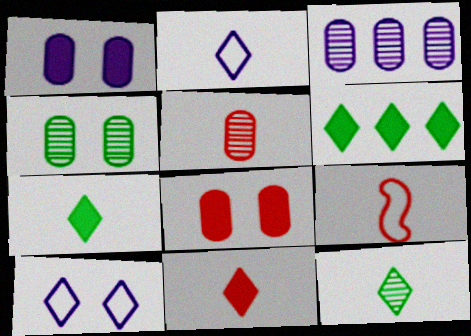[[2, 11, 12], 
[3, 4, 5], 
[5, 9, 11]]